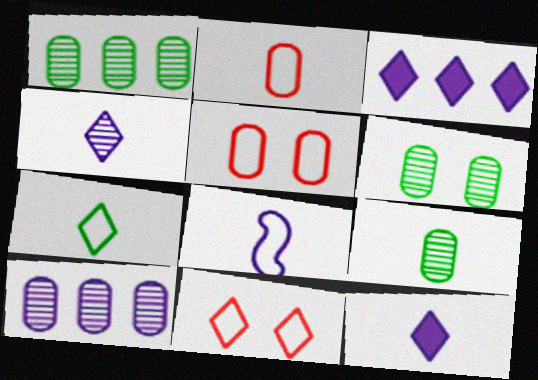[[1, 6, 9], 
[2, 7, 8]]